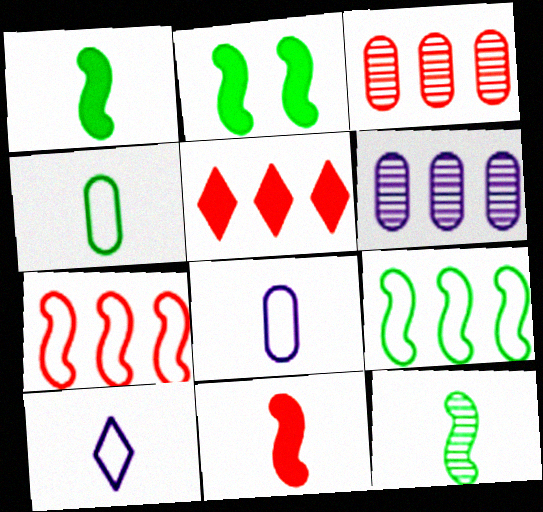[[2, 3, 10], 
[2, 9, 12], 
[3, 5, 7], 
[5, 6, 9]]